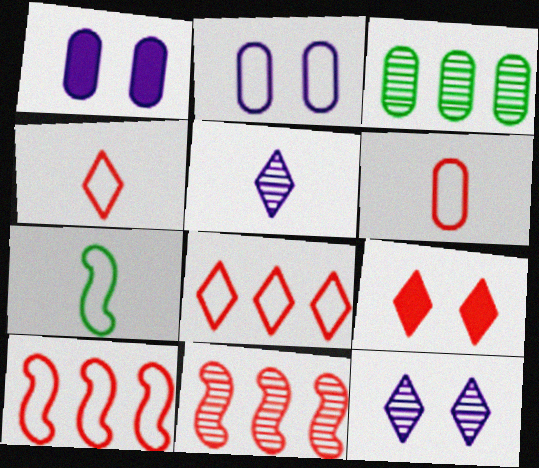[[1, 3, 6], 
[2, 7, 8], 
[6, 9, 11]]